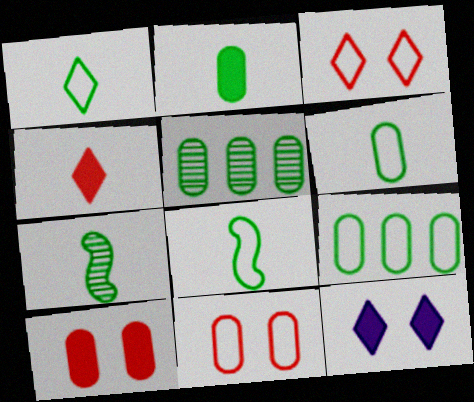[[1, 2, 7], 
[1, 6, 8]]